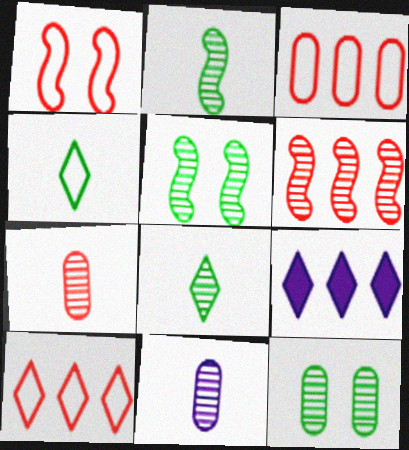[]